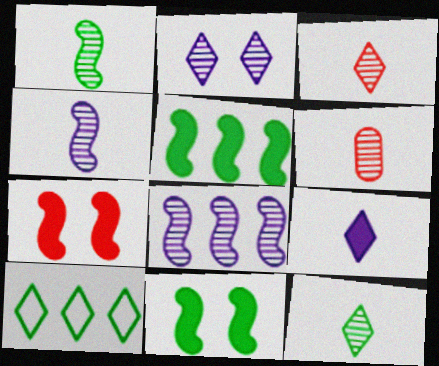[[4, 6, 12]]